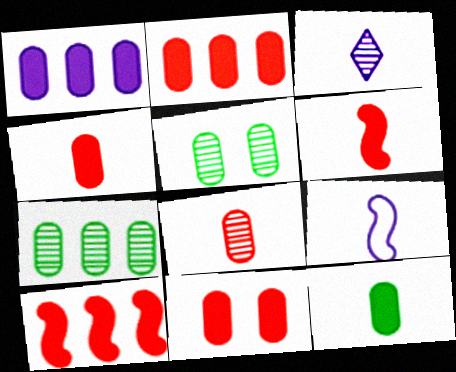[[1, 11, 12], 
[2, 4, 11]]